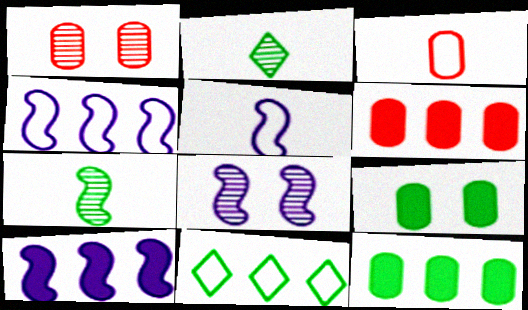[[1, 3, 6], 
[5, 8, 10], 
[7, 9, 11]]